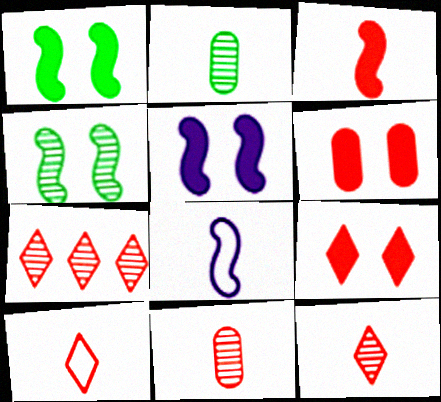[[3, 10, 11], 
[7, 9, 10]]